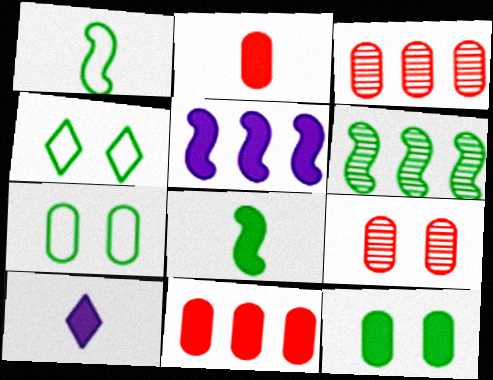[[2, 8, 10]]